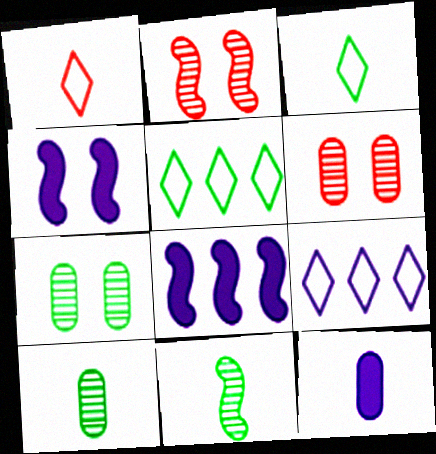[[1, 7, 8], 
[1, 11, 12], 
[2, 5, 12], 
[3, 6, 8]]